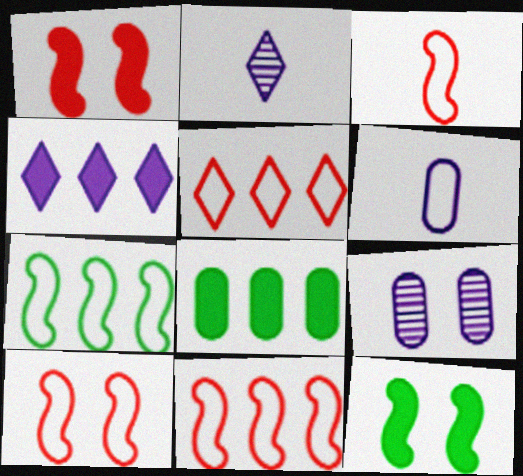[[2, 8, 10], 
[3, 10, 11]]